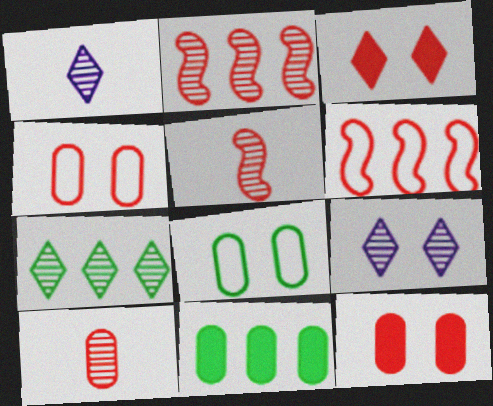[[3, 6, 10]]